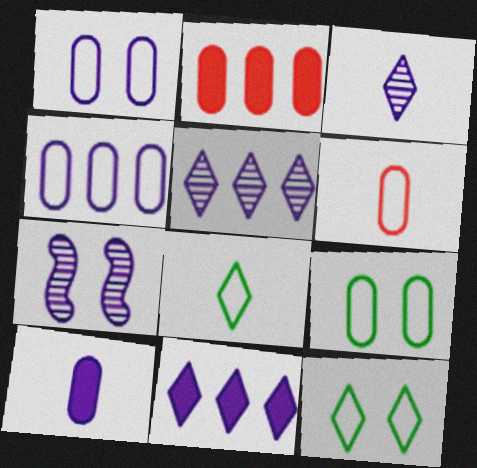[[2, 7, 8], 
[4, 6, 9]]